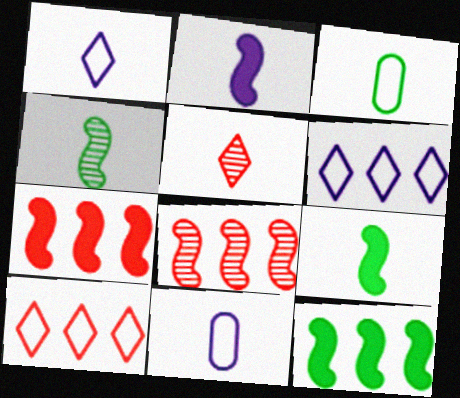[[2, 3, 5], 
[5, 9, 11]]